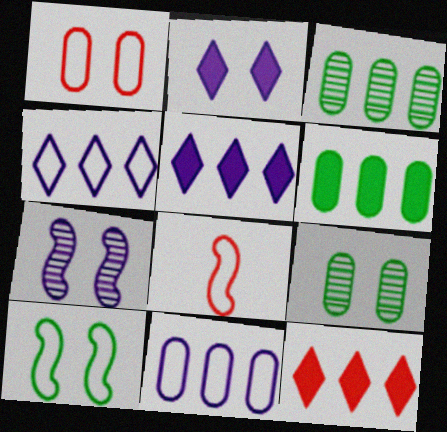[[2, 3, 8], 
[5, 8, 9]]